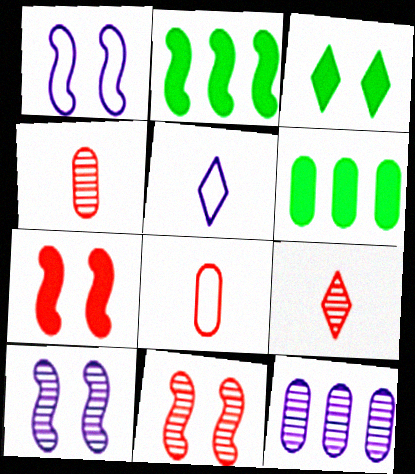[[1, 6, 9], 
[5, 6, 11]]